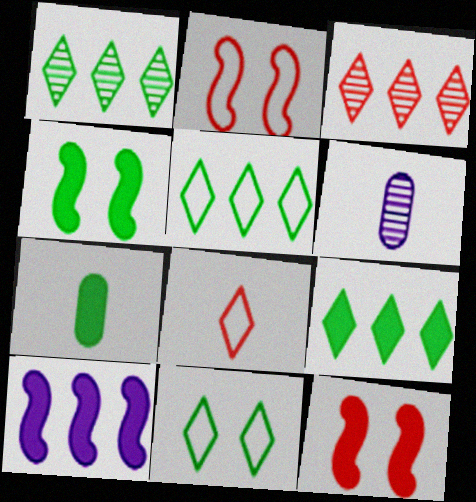[[1, 5, 9], 
[2, 6, 9], 
[4, 7, 9], 
[5, 6, 12]]